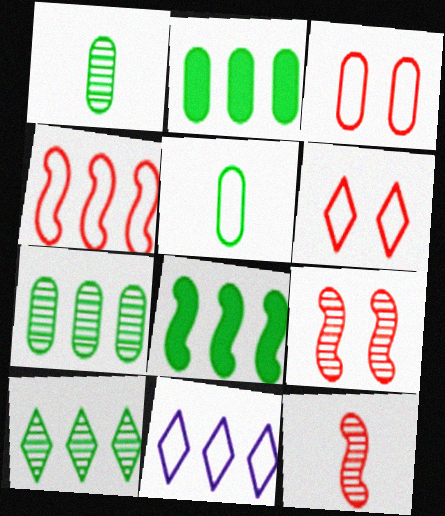[]